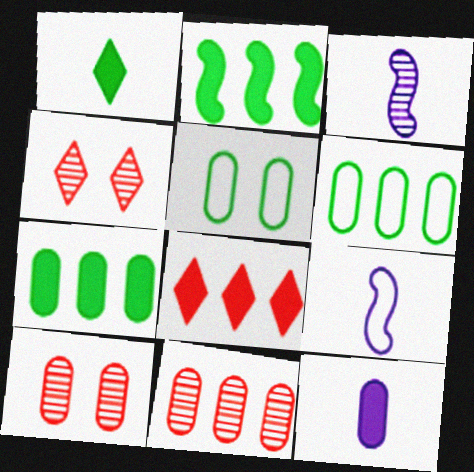[[3, 5, 8], 
[4, 7, 9], 
[5, 11, 12], 
[6, 10, 12]]